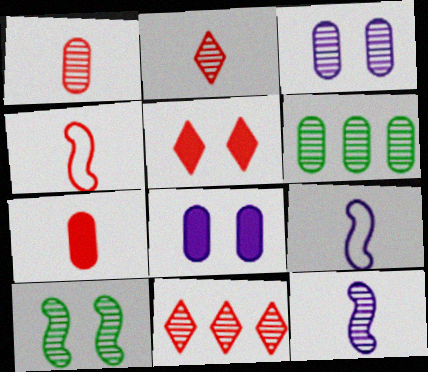[[1, 3, 6], 
[2, 4, 7], 
[5, 6, 9]]